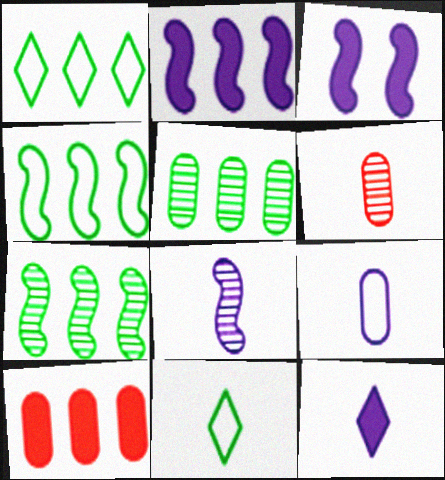[[1, 3, 6], 
[8, 9, 12]]